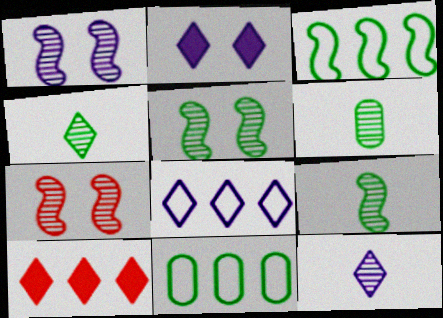[[1, 5, 7], 
[2, 8, 12], 
[4, 6, 9]]